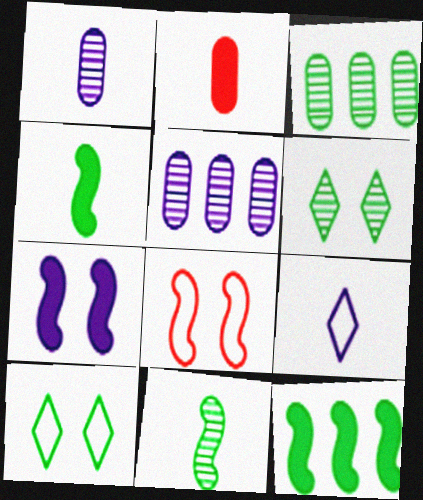[[2, 9, 11], 
[3, 4, 10], 
[3, 6, 11], 
[5, 7, 9]]